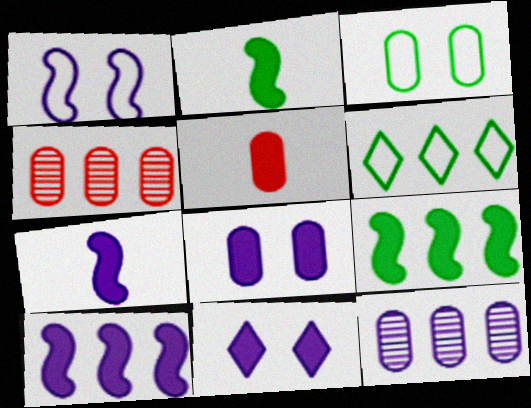[[3, 5, 12], 
[4, 6, 10], 
[5, 9, 11]]